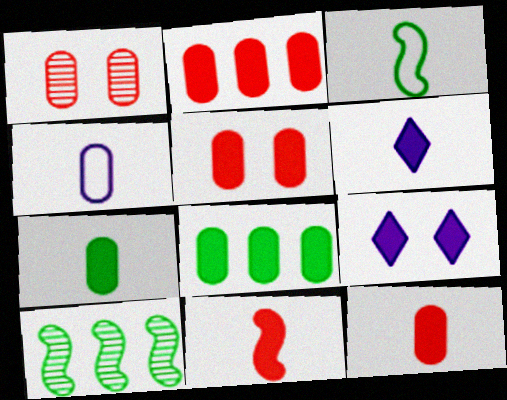[[1, 4, 8], 
[2, 5, 12], 
[6, 7, 11], 
[8, 9, 11]]